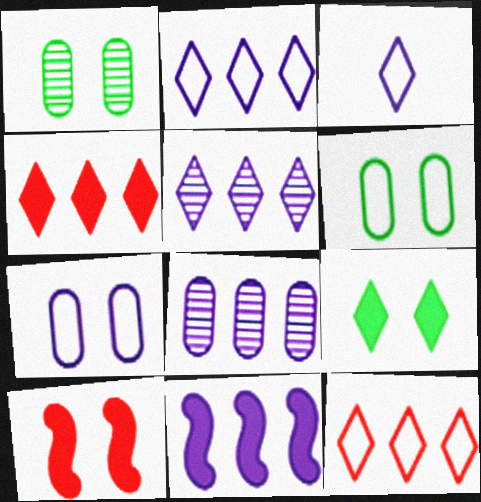[[2, 8, 11]]